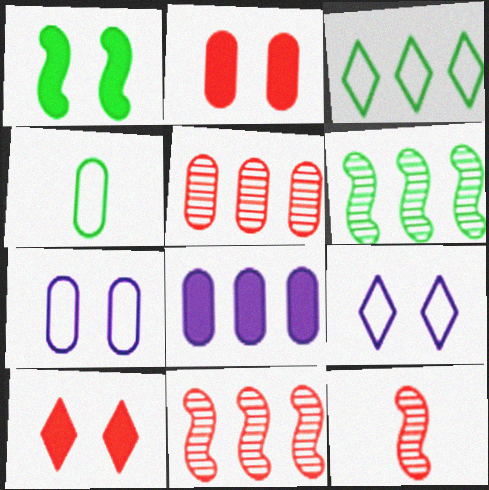[[3, 8, 11]]